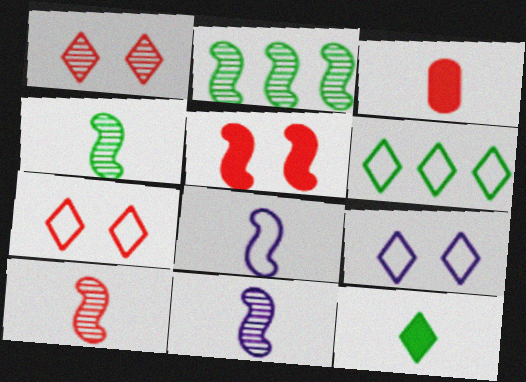[[2, 3, 9], 
[2, 5, 8], 
[4, 10, 11]]